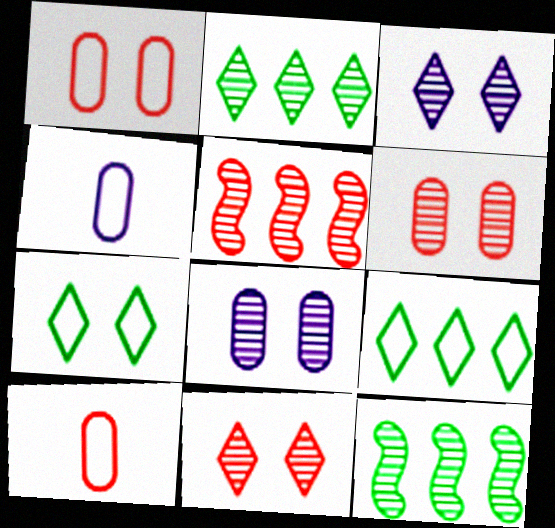[]